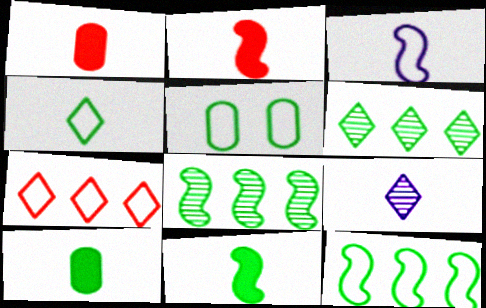[[3, 5, 7], 
[4, 5, 12], 
[5, 6, 11]]